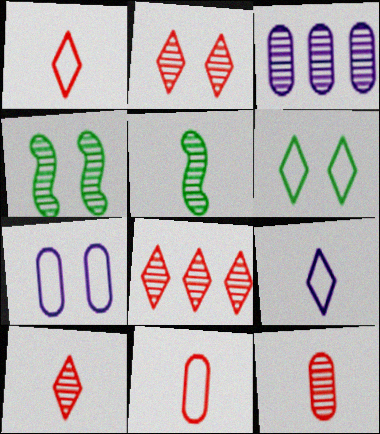[[2, 3, 5], 
[2, 8, 10], 
[3, 4, 10]]